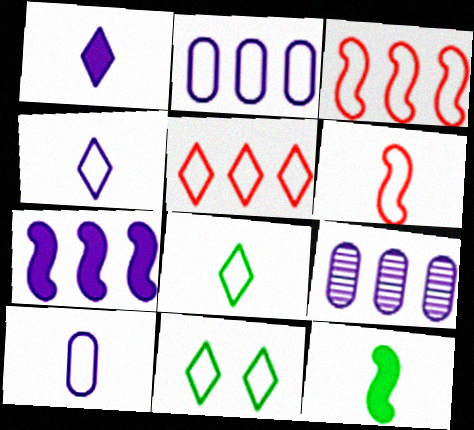[[2, 6, 11], 
[3, 10, 11], 
[4, 5, 11], 
[6, 8, 10]]